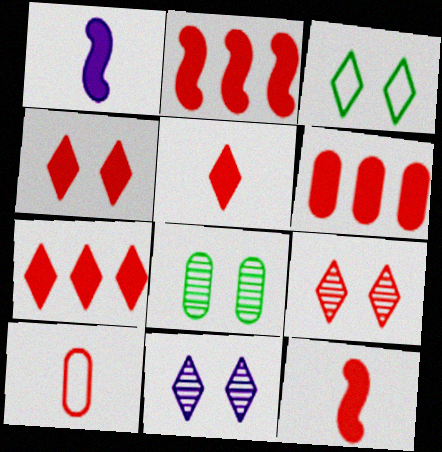[[2, 6, 7], 
[2, 9, 10], 
[3, 4, 11], 
[4, 5, 7], 
[4, 6, 12]]